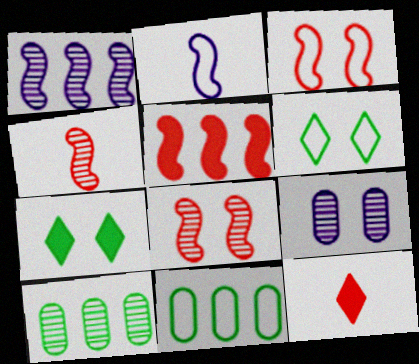[[3, 4, 5], 
[3, 7, 9]]